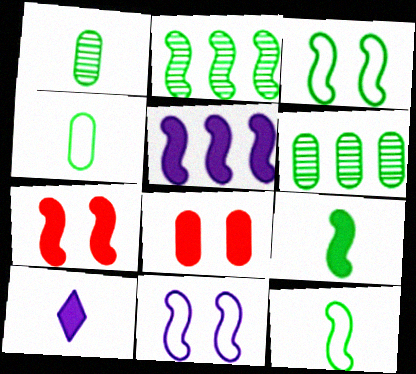[[2, 3, 9], 
[5, 7, 9]]